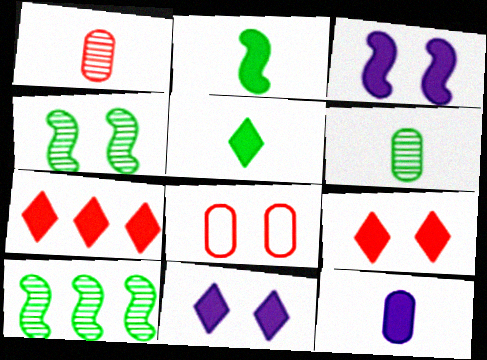[[4, 8, 11], 
[5, 7, 11]]